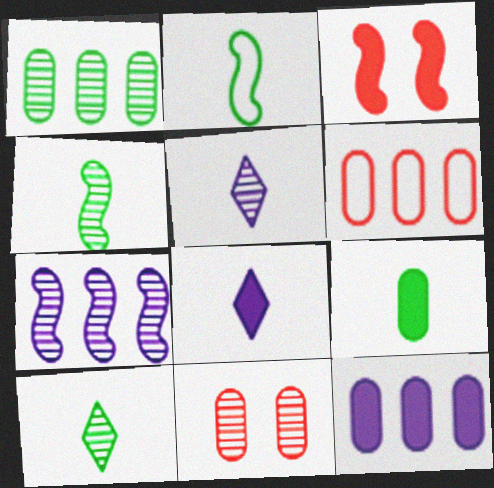[[1, 6, 12], 
[2, 3, 7], 
[2, 9, 10], 
[7, 10, 11]]